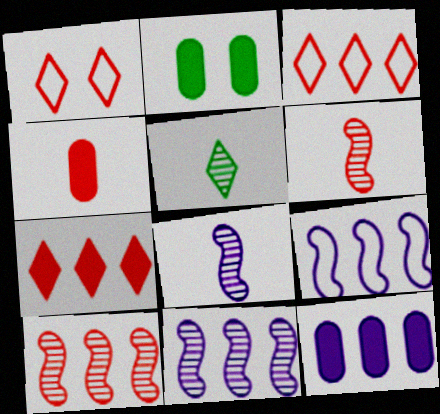[[1, 4, 10], 
[2, 3, 8], 
[2, 4, 12]]